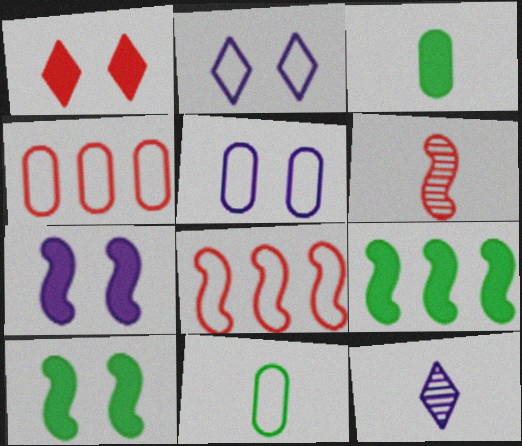[[1, 4, 6], 
[2, 8, 11], 
[4, 5, 11], 
[4, 10, 12]]